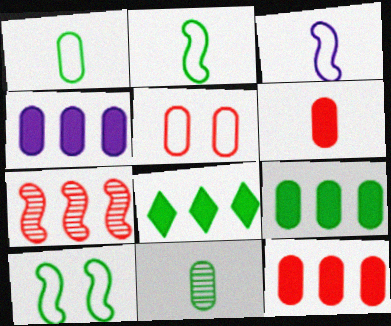[[4, 5, 11], 
[4, 9, 12], 
[8, 10, 11]]